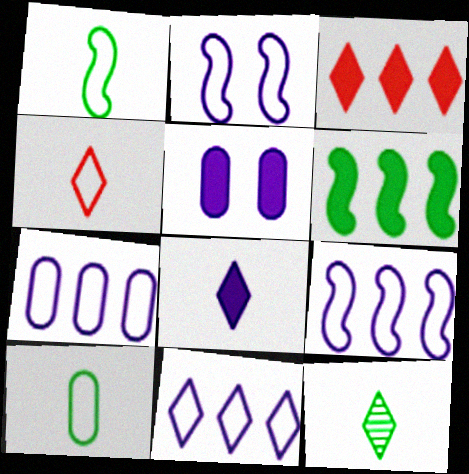[[4, 8, 12], 
[7, 9, 11]]